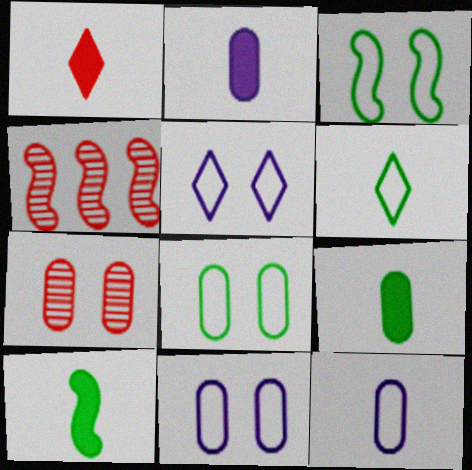[[1, 2, 10], 
[4, 5, 9]]